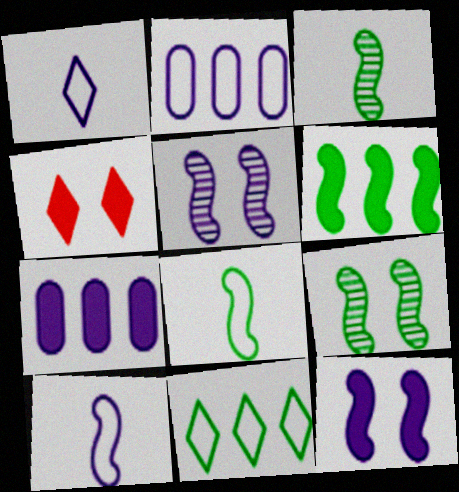[[1, 5, 7], 
[2, 3, 4], 
[6, 8, 9]]